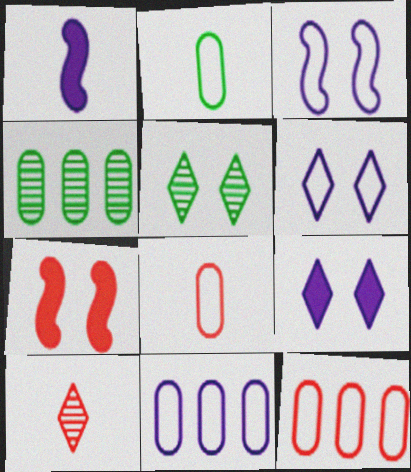[[1, 2, 10], 
[1, 5, 12], 
[7, 10, 12]]